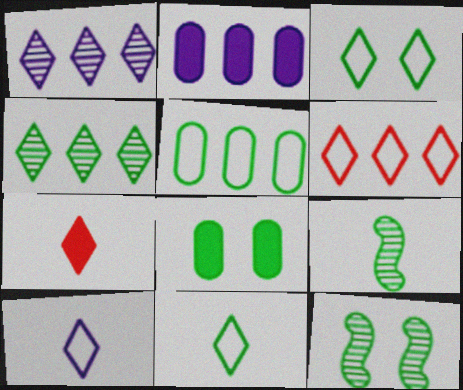[[1, 3, 7], 
[3, 6, 10], 
[3, 8, 12]]